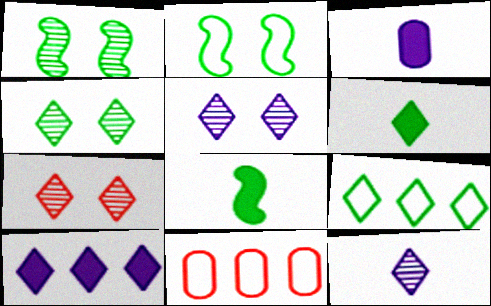[[4, 5, 7], 
[4, 6, 9], 
[5, 8, 11]]